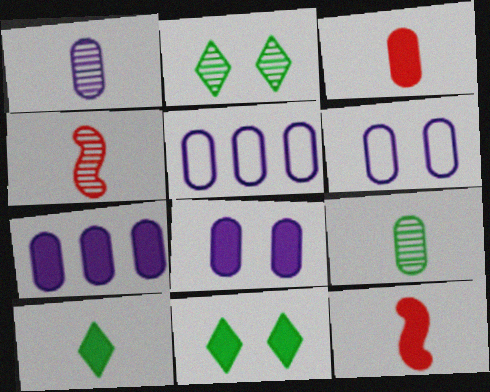[[1, 5, 8], 
[1, 6, 7], 
[2, 5, 12], 
[4, 5, 11], 
[7, 11, 12]]